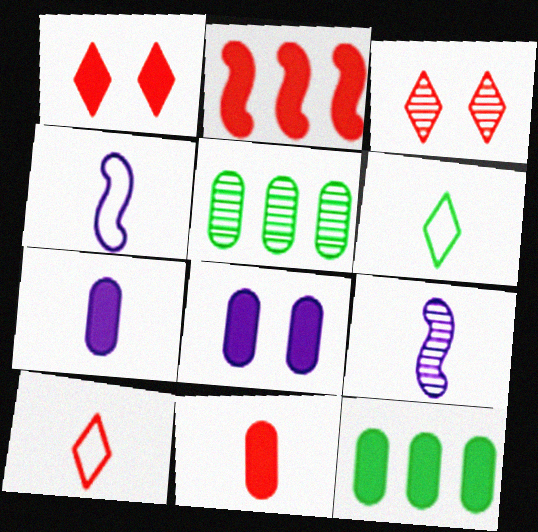[[1, 2, 11], 
[1, 4, 5], 
[3, 4, 12], 
[3, 5, 9], 
[6, 9, 11], 
[8, 11, 12]]